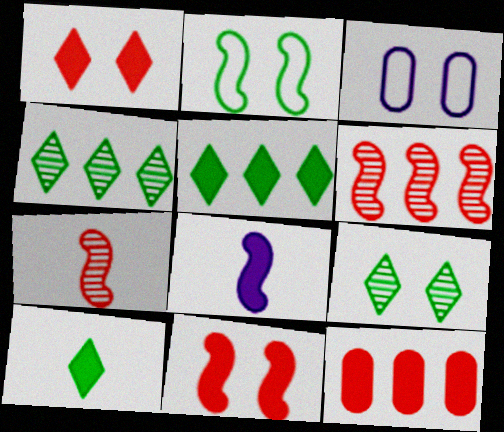[[2, 6, 8], 
[3, 5, 7], 
[3, 6, 10], 
[3, 9, 11]]